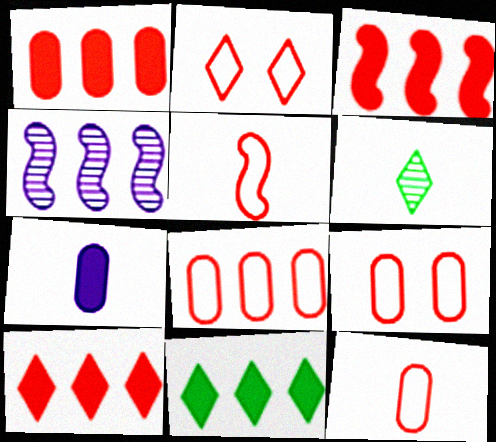[[1, 3, 10], 
[2, 5, 8], 
[4, 8, 11], 
[5, 6, 7], 
[8, 9, 12]]